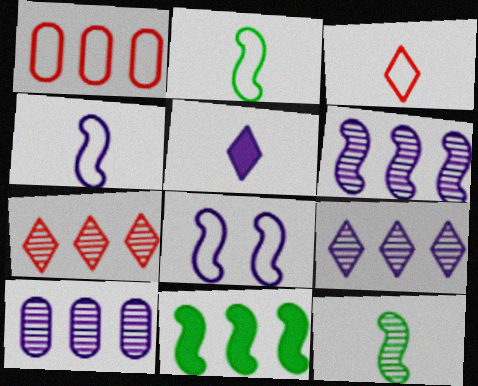[[1, 9, 11], 
[5, 8, 10], 
[6, 9, 10]]